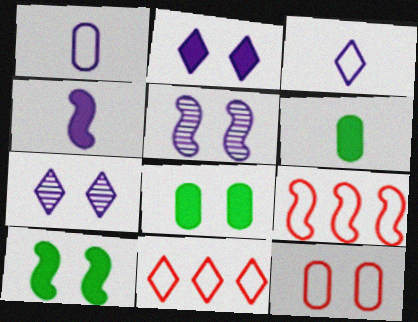[[5, 6, 11], 
[6, 7, 9], 
[7, 10, 12]]